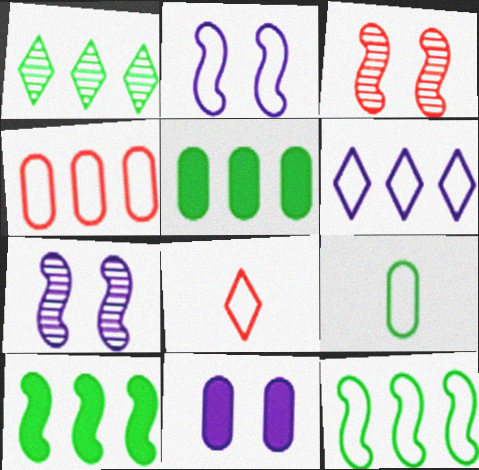[[1, 5, 12], 
[4, 6, 12], 
[5, 7, 8]]